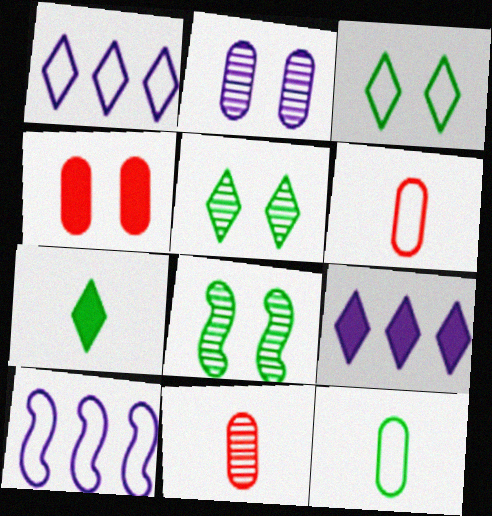[[3, 6, 10], 
[6, 8, 9]]